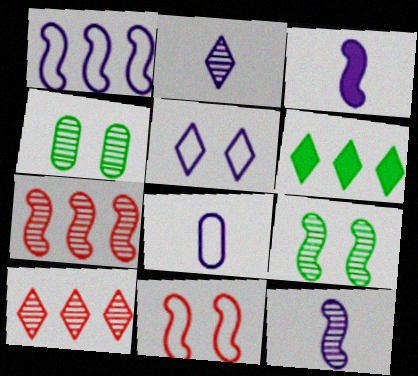[[1, 5, 8], 
[2, 3, 8], 
[2, 4, 7], 
[4, 10, 12], 
[7, 9, 12]]